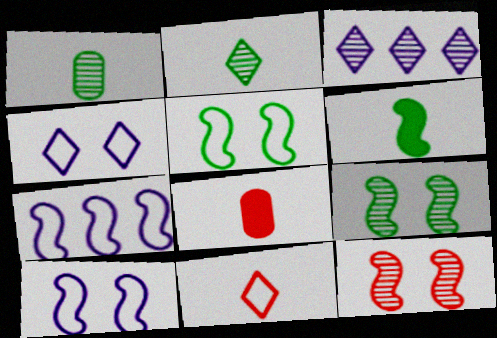[[1, 3, 12], 
[3, 5, 8], 
[6, 7, 12]]